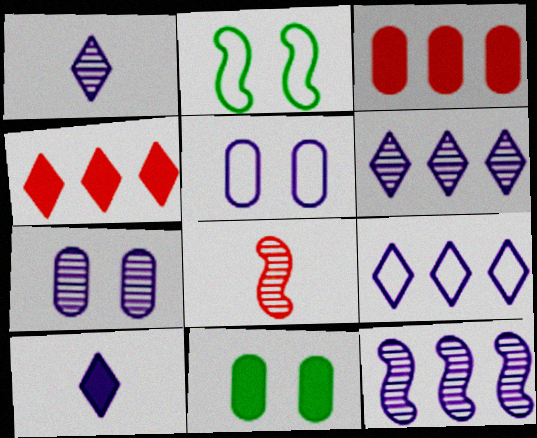[[1, 2, 3], 
[1, 7, 12], 
[5, 10, 12], 
[8, 9, 11]]